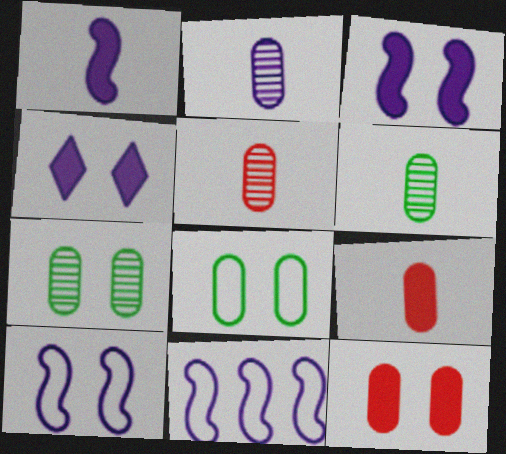[[2, 4, 11], 
[2, 5, 6]]